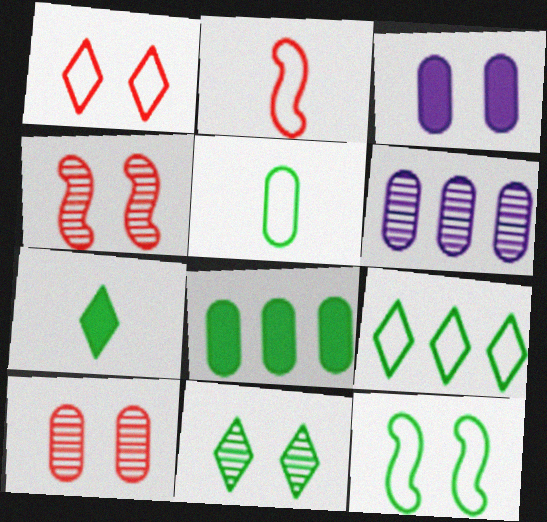[[5, 9, 12], 
[7, 9, 11]]